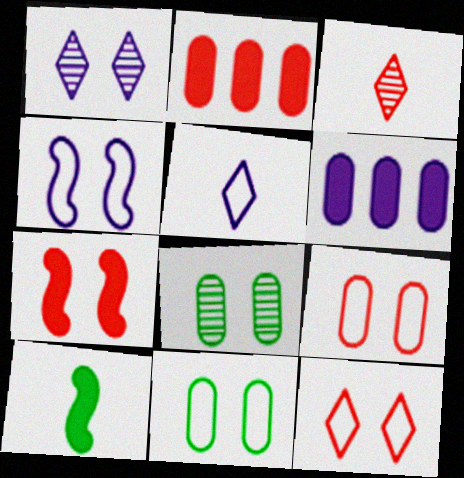[[1, 7, 11], 
[4, 11, 12]]